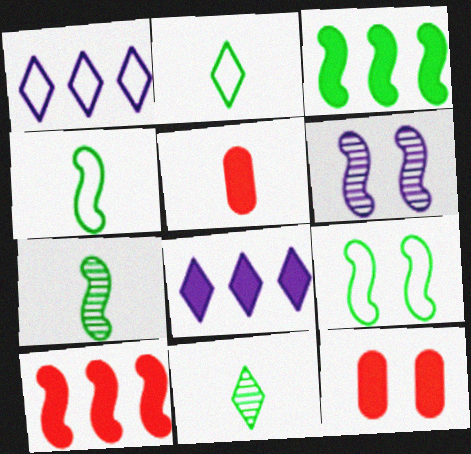[[1, 7, 12], 
[3, 7, 9], 
[4, 6, 10]]